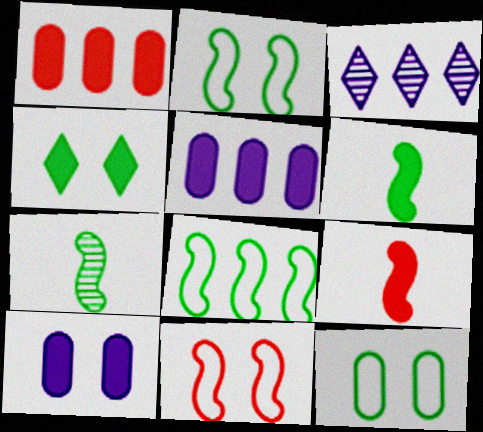[[1, 3, 8], 
[3, 9, 12], 
[4, 5, 9]]